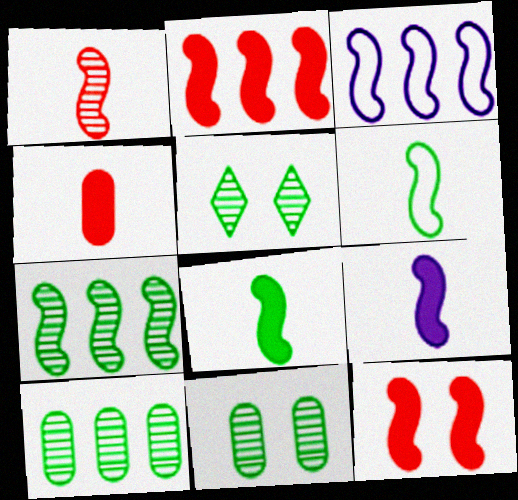[[1, 6, 9], 
[2, 3, 7], 
[3, 4, 5]]